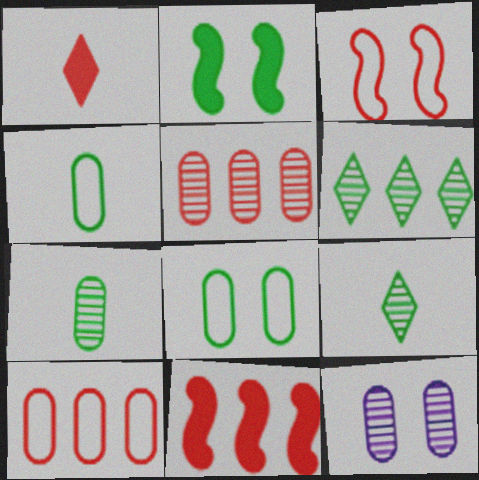[[1, 3, 5], 
[2, 4, 6], 
[5, 7, 12]]